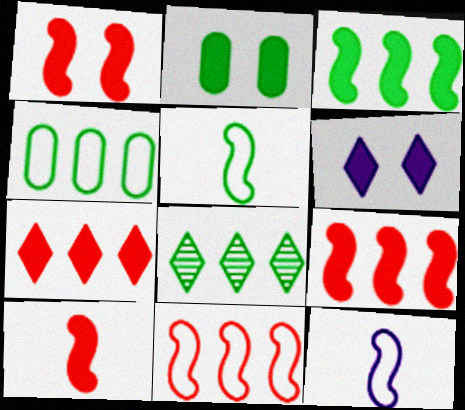[[1, 2, 6], 
[1, 9, 10], 
[2, 5, 8], 
[3, 4, 8]]